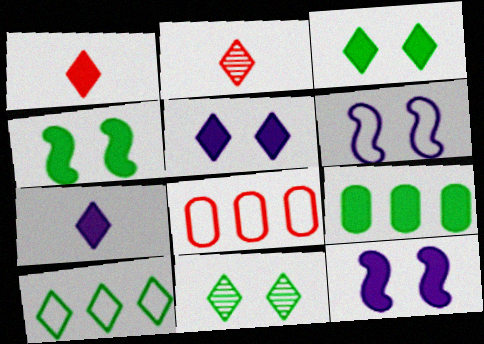[[1, 9, 12], 
[2, 5, 10], 
[2, 6, 9]]